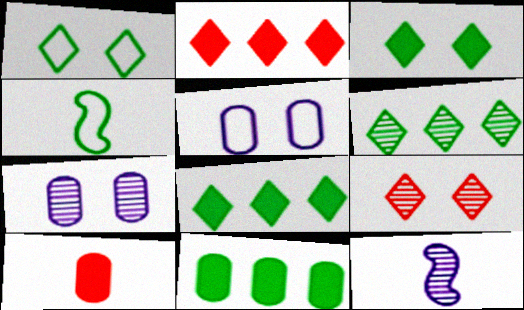[[2, 4, 7]]